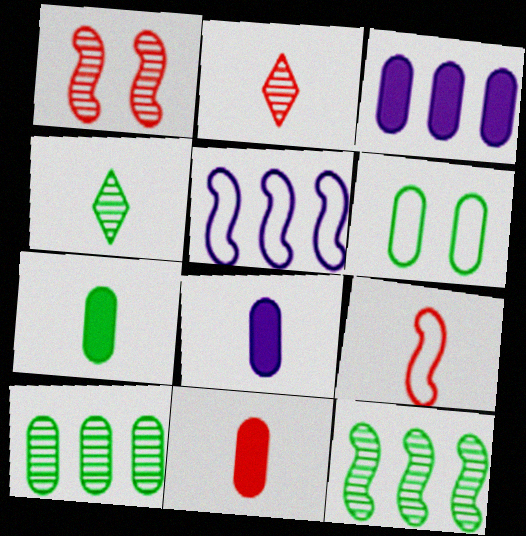[[2, 9, 11], 
[4, 8, 9], 
[6, 7, 10], 
[7, 8, 11]]